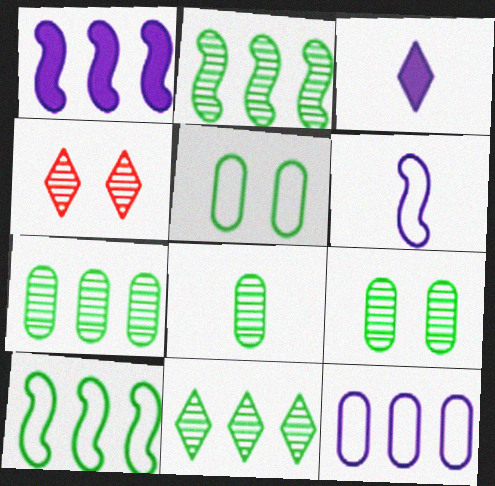[[2, 7, 11], 
[7, 8, 9]]